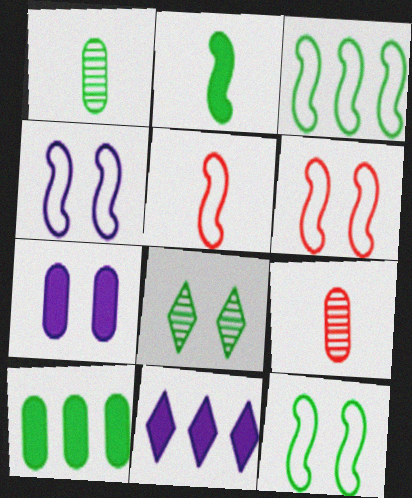[[1, 6, 11], 
[3, 4, 5], 
[4, 6, 12], 
[6, 7, 8], 
[9, 11, 12]]